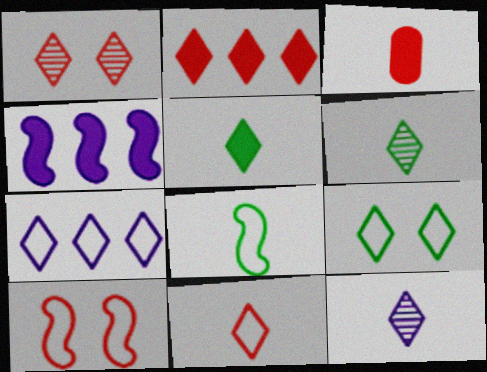[[1, 2, 11], 
[1, 5, 7], 
[2, 9, 12], 
[3, 8, 12], 
[5, 11, 12], 
[7, 9, 11]]